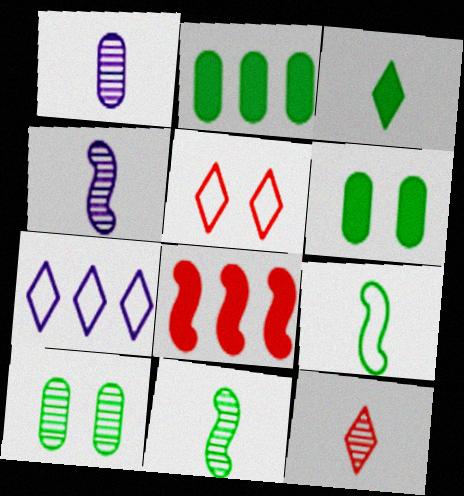[[1, 11, 12], 
[2, 4, 5]]